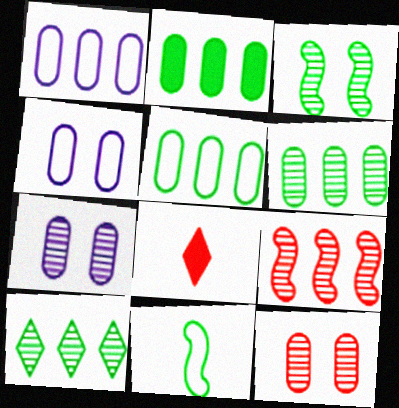[[1, 3, 8], 
[2, 5, 6]]